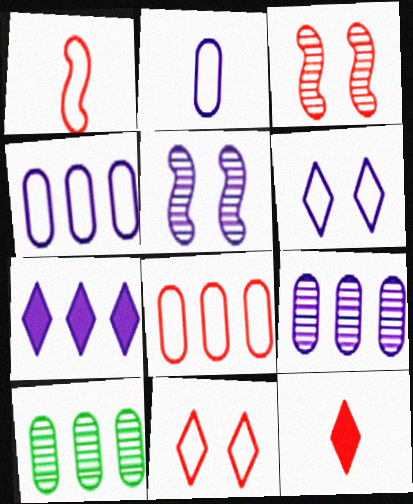[[1, 8, 11], 
[2, 5, 7], 
[3, 8, 12]]